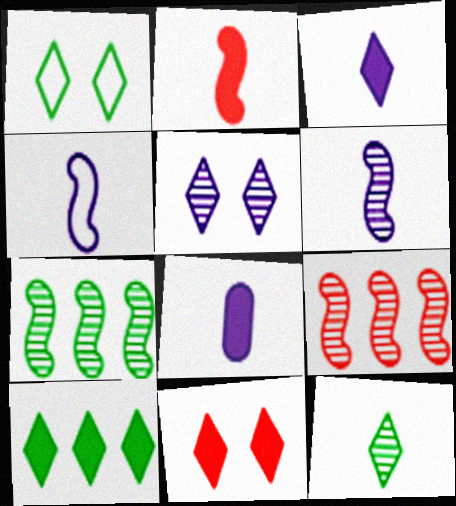[[1, 5, 11], 
[1, 8, 9], 
[1, 10, 12], 
[3, 10, 11]]